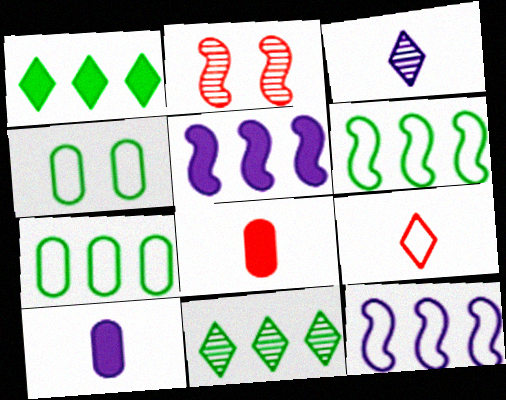[[4, 9, 12]]